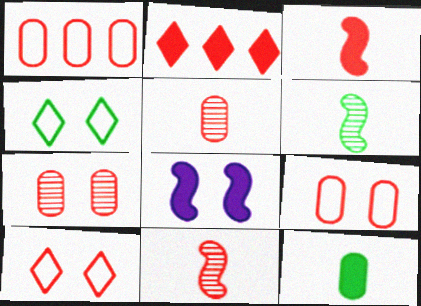[[2, 8, 12], 
[2, 9, 11], 
[4, 7, 8]]